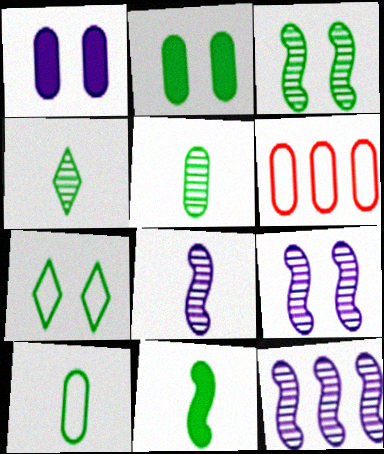[[1, 5, 6], 
[2, 3, 7], 
[4, 10, 11], 
[8, 9, 12]]